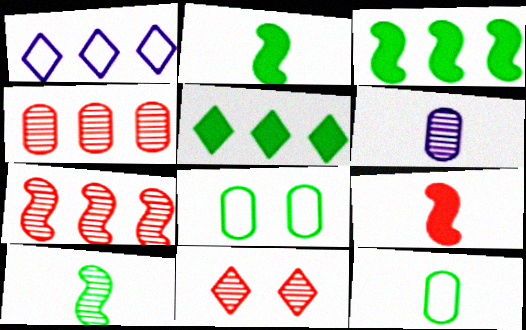[[1, 3, 4], 
[5, 8, 10]]